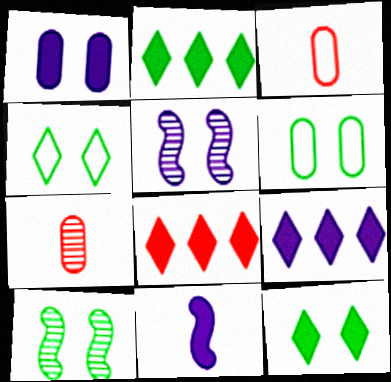[[1, 9, 11], 
[2, 3, 5], 
[2, 8, 9], 
[3, 9, 10], 
[6, 10, 12]]